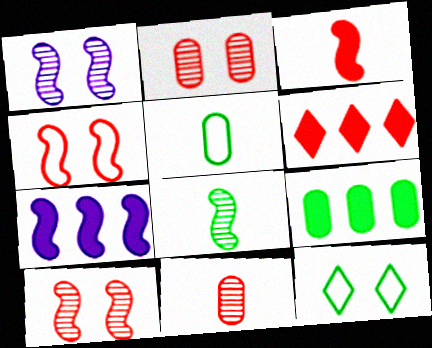[[1, 5, 6], 
[4, 6, 11], 
[4, 7, 8], 
[6, 7, 9], 
[7, 11, 12], 
[8, 9, 12]]